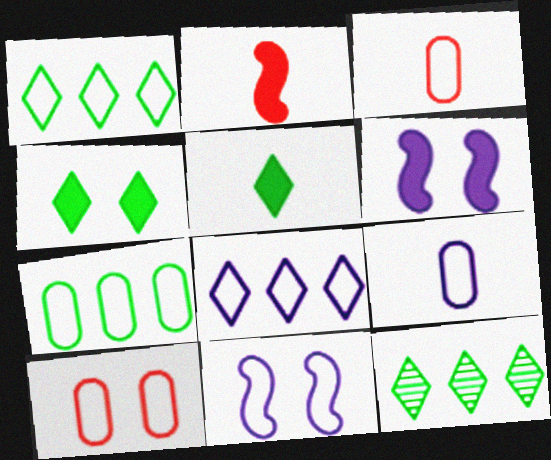[[1, 3, 11], 
[3, 6, 12], 
[7, 9, 10], 
[8, 9, 11]]